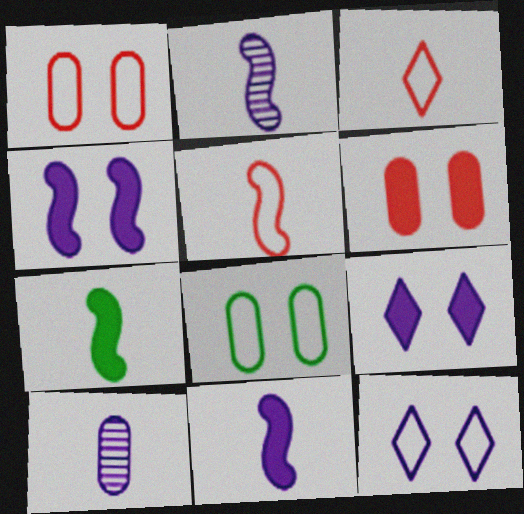[[2, 5, 7], 
[3, 7, 10]]